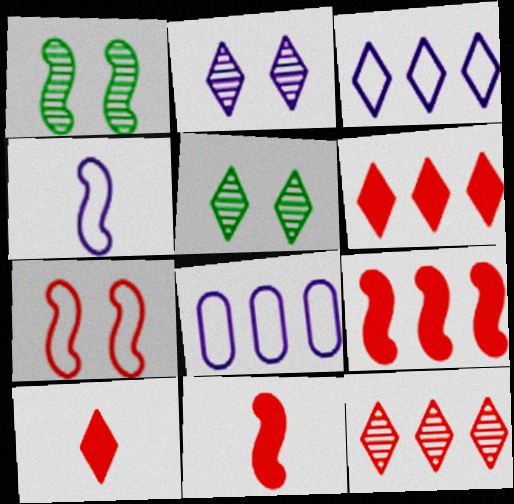[[1, 4, 9], 
[1, 8, 10], 
[3, 5, 10], 
[5, 8, 11]]